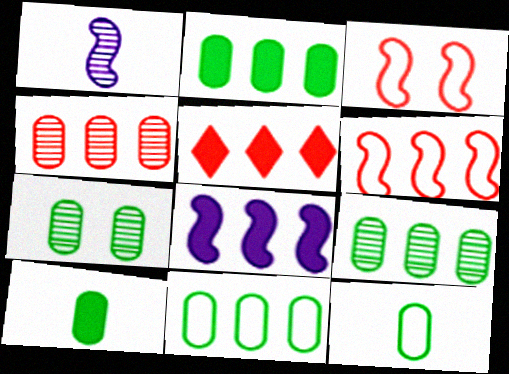[[2, 5, 8], 
[2, 7, 12], 
[2, 9, 11], 
[4, 5, 6], 
[7, 10, 11]]